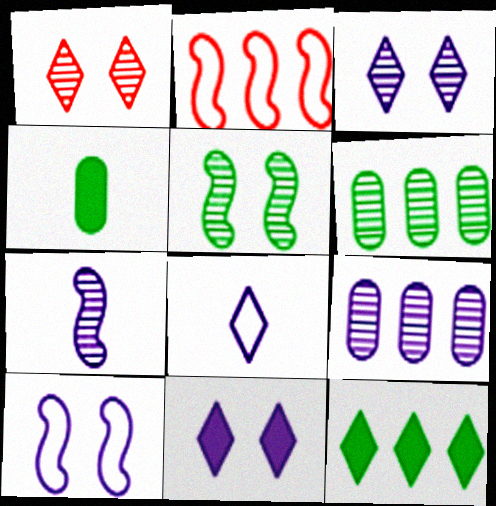[[1, 6, 7], 
[1, 8, 12], 
[2, 3, 4], 
[2, 9, 12], 
[3, 7, 9]]